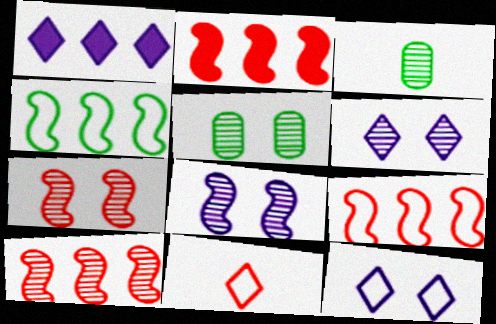[[2, 3, 12], 
[2, 9, 10], 
[3, 6, 10], 
[5, 6, 7]]